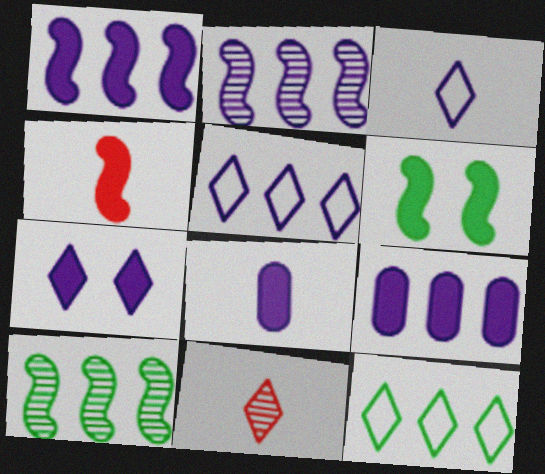[[1, 4, 6], 
[1, 7, 8], 
[2, 5, 9], 
[7, 11, 12]]